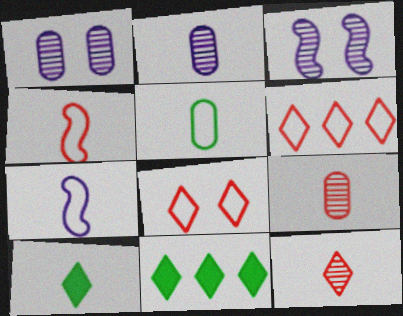[[1, 4, 11], 
[2, 4, 10], 
[7, 9, 10]]